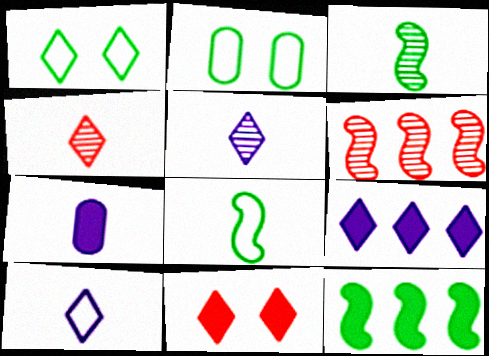[[1, 4, 9], 
[1, 6, 7], 
[4, 7, 8], 
[7, 11, 12]]